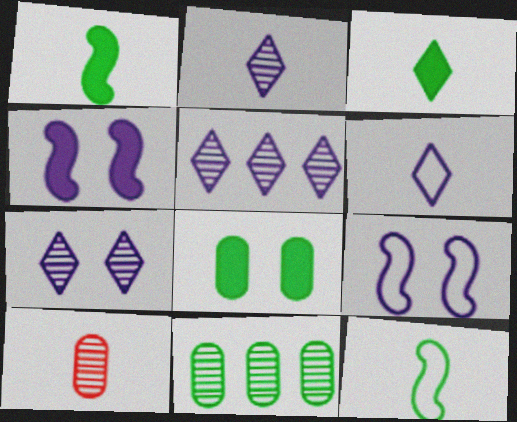[[1, 6, 10], 
[2, 5, 7]]